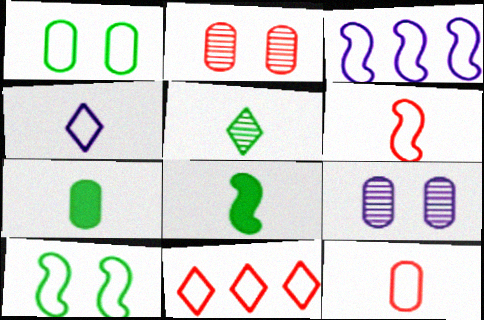[[3, 6, 10], 
[8, 9, 11]]